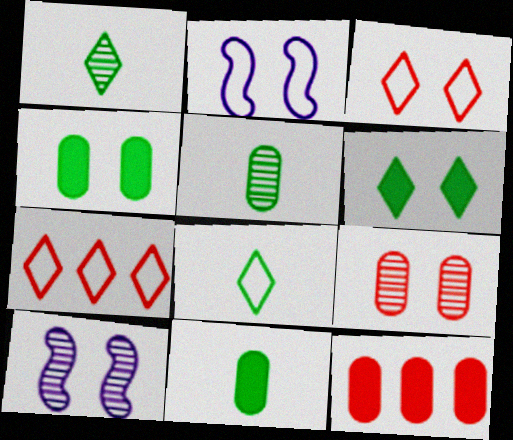[[1, 2, 12], 
[2, 6, 9], 
[3, 4, 10], 
[7, 10, 11], 
[8, 10, 12]]